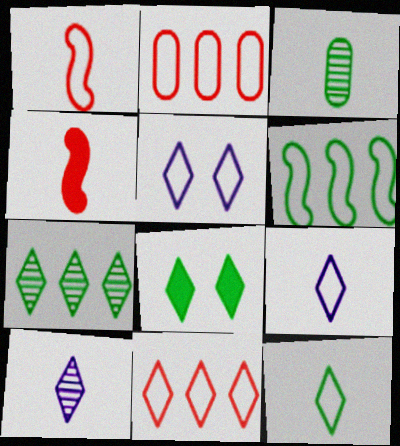[[3, 4, 9], 
[3, 6, 8], 
[5, 11, 12], 
[7, 8, 12], 
[8, 10, 11]]